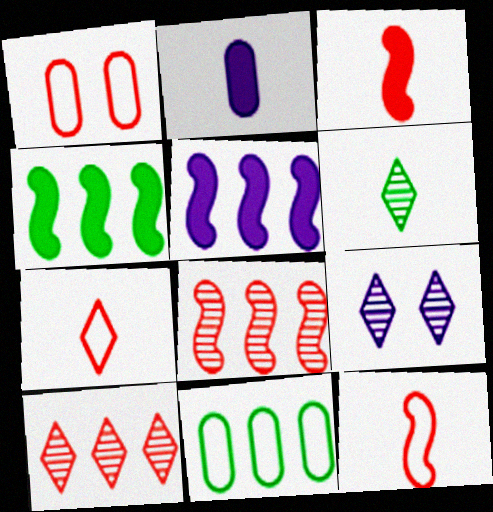[[1, 3, 10], 
[1, 5, 6], 
[2, 6, 12], 
[3, 9, 11], 
[5, 10, 11], 
[6, 9, 10]]